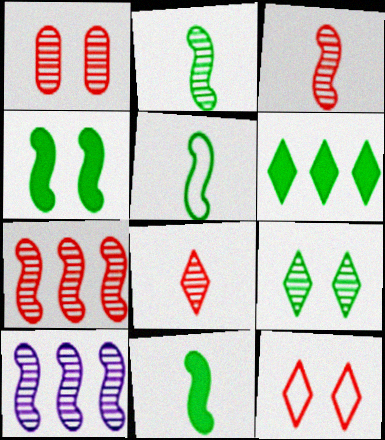[[1, 7, 8], 
[2, 5, 11]]